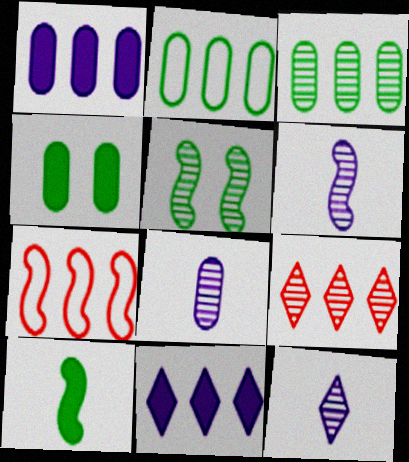[[3, 7, 11], 
[4, 7, 12], 
[5, 8, 9], 
[6, 8, 12]]